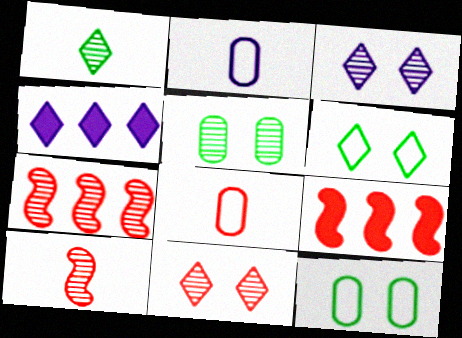[[4, 10, 12], 
[8, 9, 11]]